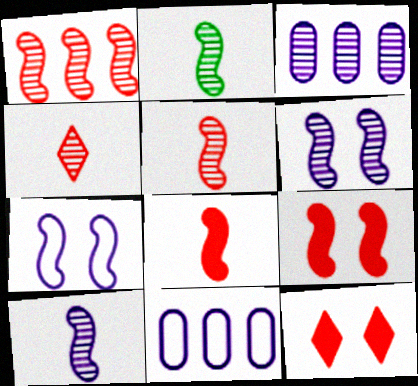[[1, 2, 6], 
[2, 5, 10], 
[2, 11, 12]]